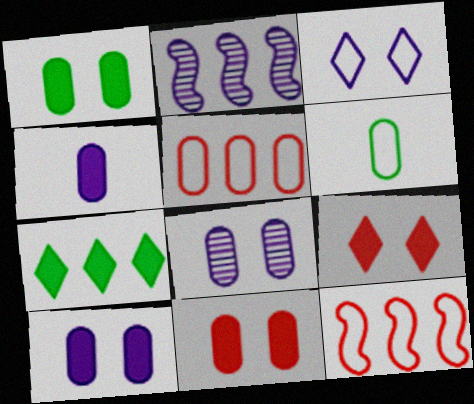[[1, 10, 11], 
[2, 3, 4], 
[2, 5, 7], 
[2, 6, 9], 
[3, 6, 12]]